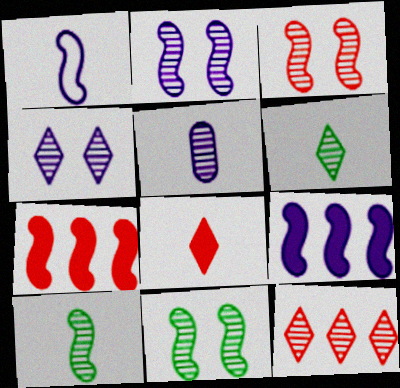[[1, 2, 9], 
[1, 7, 11], 
[2, 3, 11], 
[4, 6, 12], 
[5, 11, 12]]